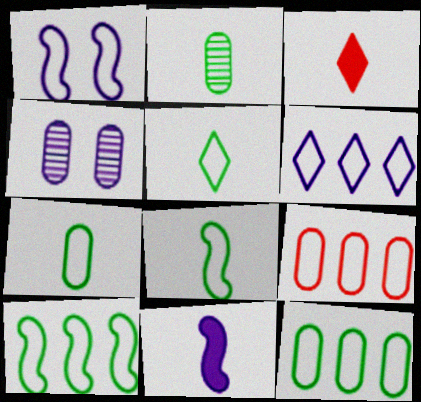[[1, 5, 9], 
[3, 4, 10], 
[4, 6, 11], 
[5, 7, 8], 
[6, 9, 10]]